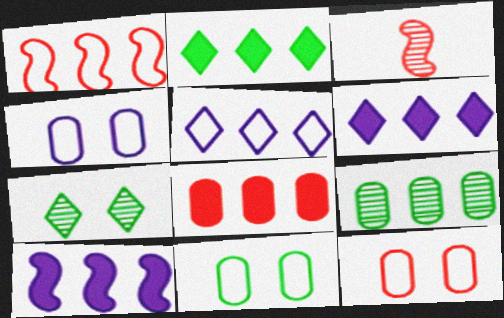[[1, 6, 9], 
[2, 3, 4], 
[2, 8, 10], 
[3, 6, 11], 
[4, 11, 12]]